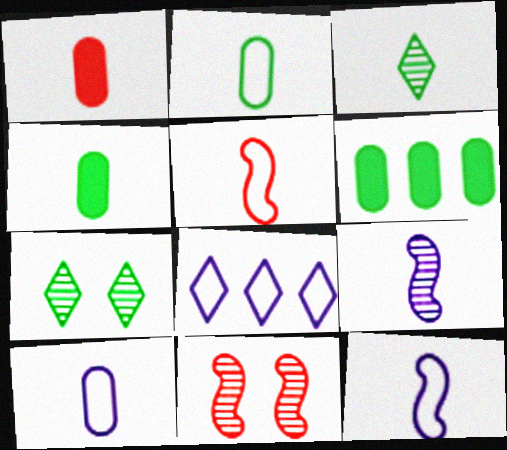[[1, 3, 12], 
[4, 8, 11]]